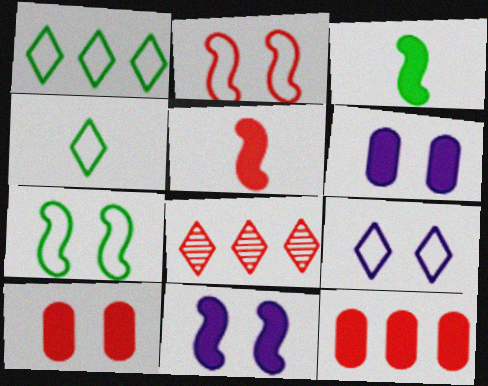[]